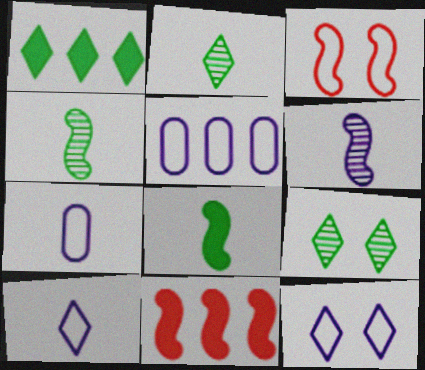[[7, 9, 11]]